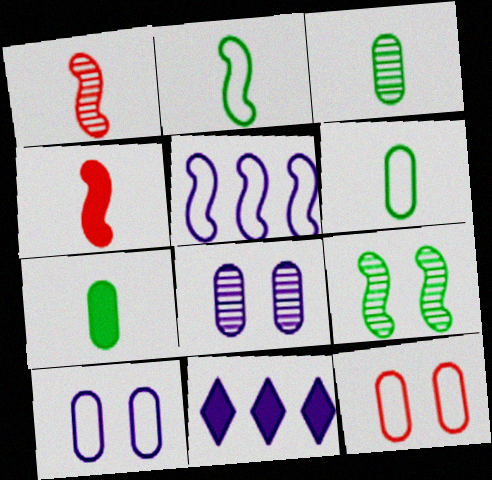[[3, 6, 7], 
[4, 5, 9]]